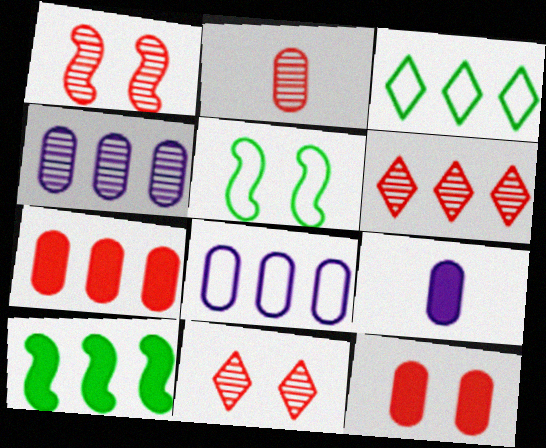[[1, 2, 6], 
[1, 3, 9], 
[5, 6, 9], 
[6, 8, 10]]